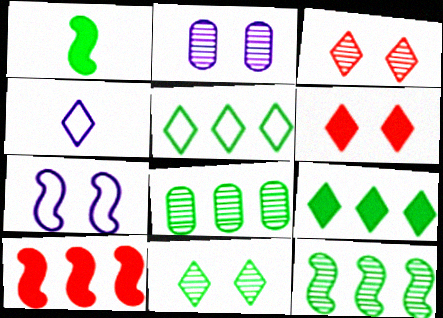[[3, 4, 9]]